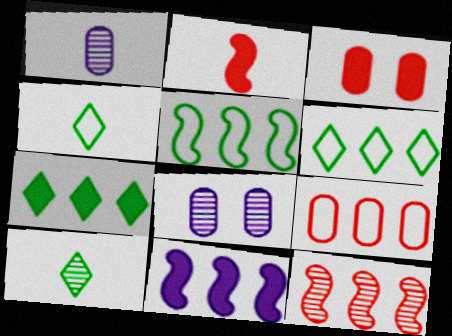[[1, 2, 4], 
[2, 6, 8], 
[5, 11, 12], 
[8, 10, 12]]